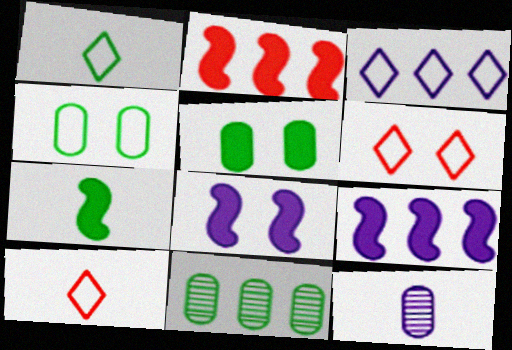[[1, 3, 6], 
[2, 3, 11], 
[2, 7, 8], 
[3, 8, 12], 
[7, 10, 12], 
[8, 10, 11]]